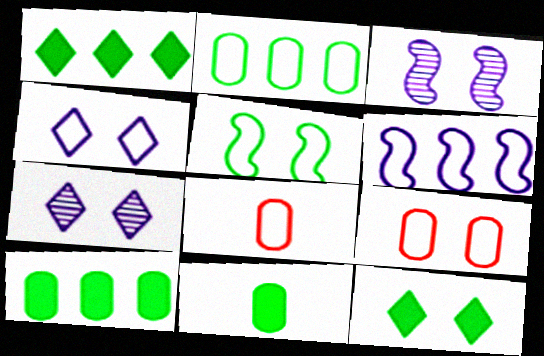[[1, 3, 8], 
[3, 9, 12], 
[4, 5, 9]]